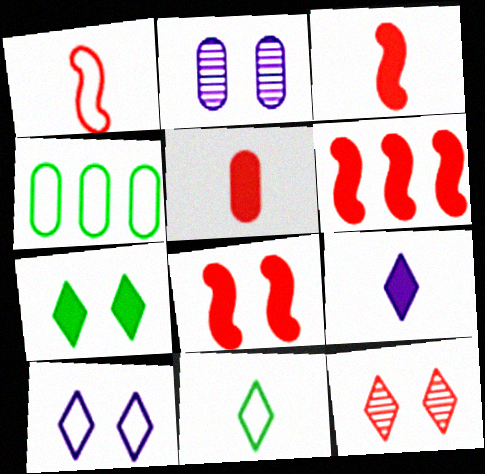[[1, 4, 10], 
[2, 4, 5], 
[2, 6, 11], 
[3, 6, 8], 
[7, 10, 12]]